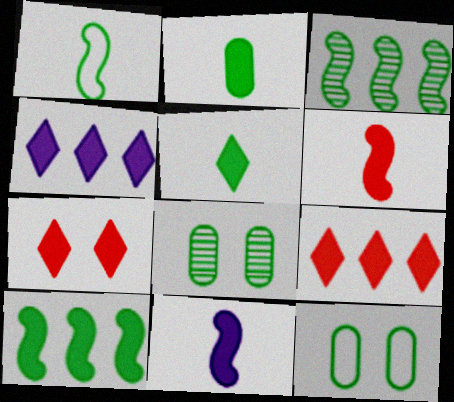[[3, 5, 12], 
[4, 5, 7]]